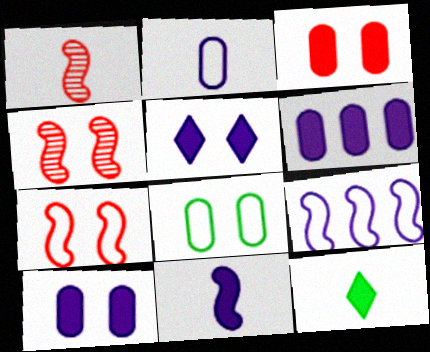[[1, 2, 12], 
[4, 5, 8], 
[5, 6, 11]]